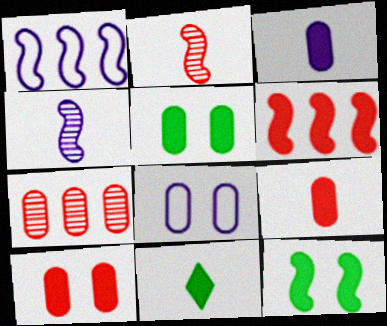[[1, 2, 12]]